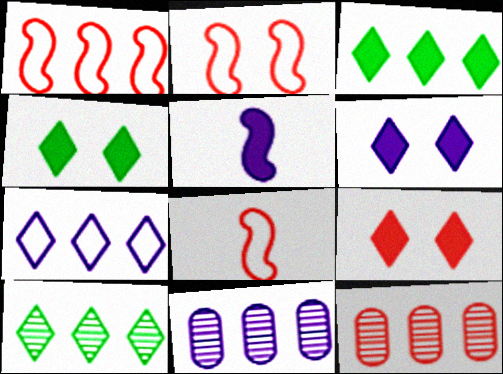[[1, 2, 8], 
[1, 3, 11], 
[4, 6, 9], 
[4, 8, 11], 
[8, 9, 12]]